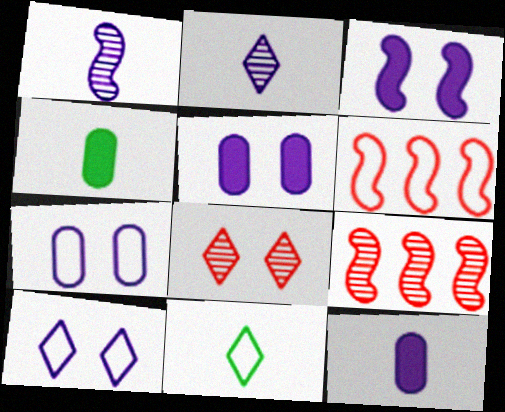[[4, 9, 10], 
[5, 9, 11], 
[6, 7, 11]]